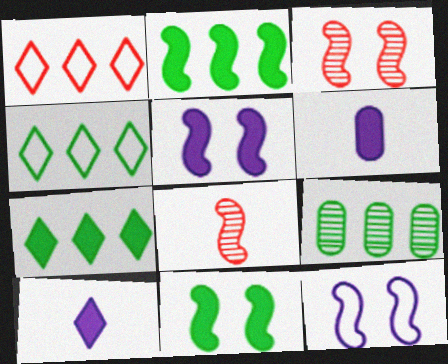[[2, 4, 9], 
[2, 8, 12], 
[3, 4, 6], 
[3, 11, 12]]